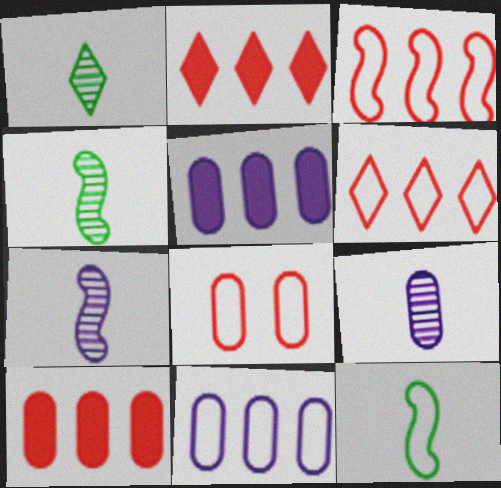[]